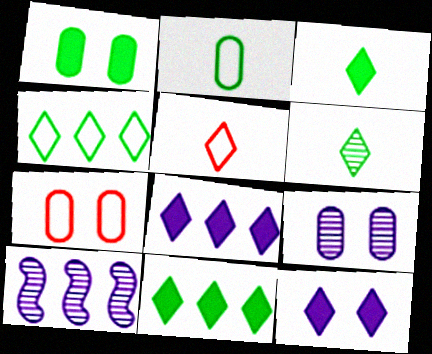[[1, 5, 10], 
[1, 7, 9], 
[3, 7, 10]]